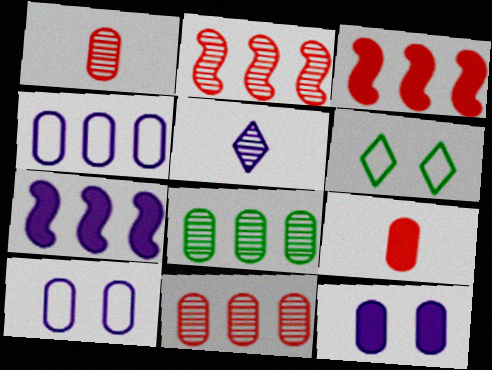[[1, 6, 7], 
[5, 7, 10], 
[8, 9, 10]]